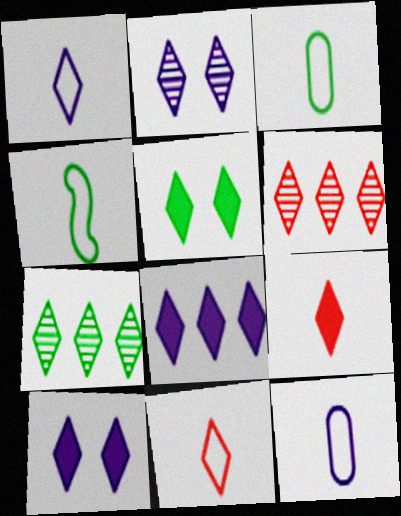[[1, 2, 8], 
[1, 5, 6], 
[4, 11, 12], 
[5, 8, 9], 
[7, 10, 11]]